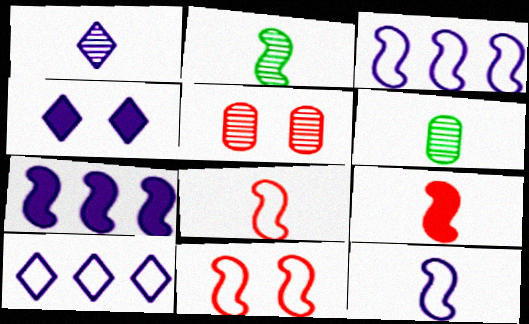[[1, 4, 10], 
[2, 7, 11], 
[2, 9, 12]]